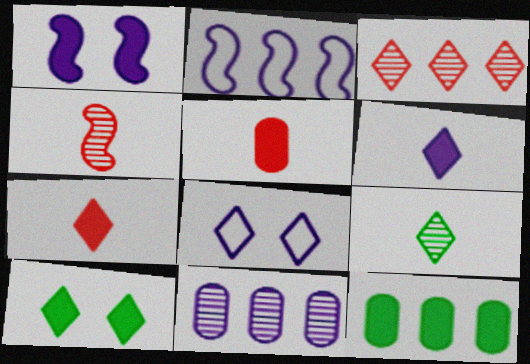[[1, 7, 12], 
[2, 3, 12], 
[4, 8, 12]]